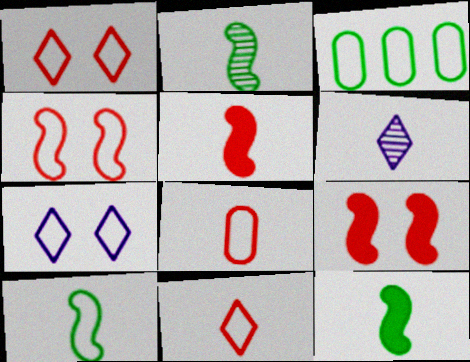[[2, 10, 12], 
[3, 6, 9], 
[6, 8, 12]]